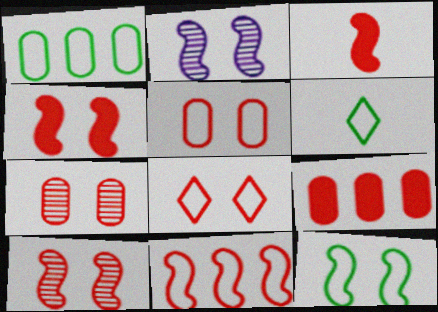[[1, 6, 12], 
[2, 4, 12], 
[2, 6, 9], 
[3, 10, 11], 
[4, 7, 8]]